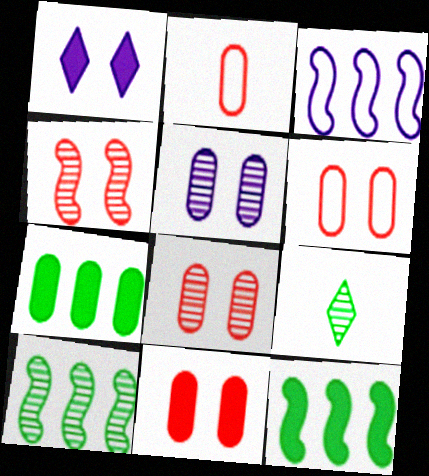[[1, 2, 10], 
[2, 5, 7], 
[3, 9, 11], 
[6, 8, 11]]